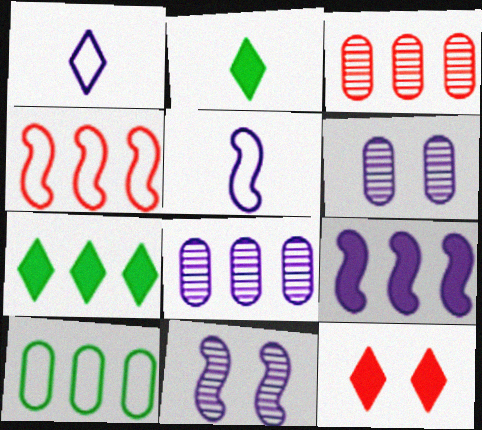[[1, 6, 9], 
[2, 4, 6], 
[4, 7, 8], 
[5, 9, 11]]